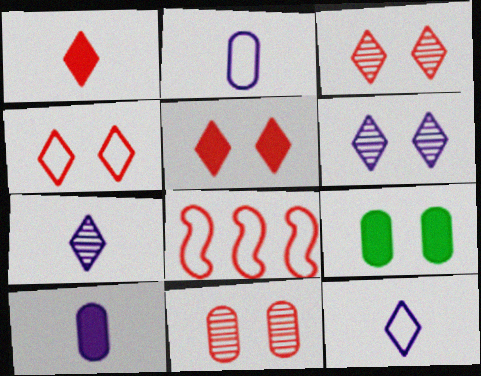[[1, 8, 11], 
[3, 4, 5], 
[7, 8, 9]]